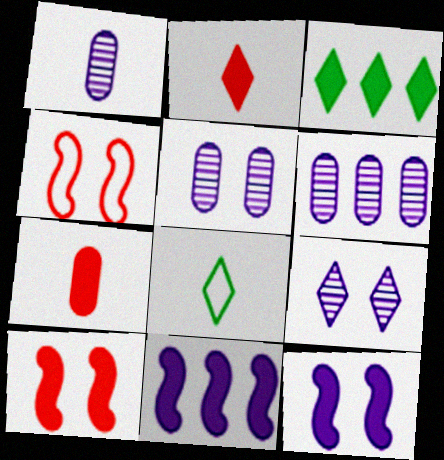[[1, 3, 4], 
[1, 5, 6], 
[3, 7, 12], 
[6, 8, 10]]